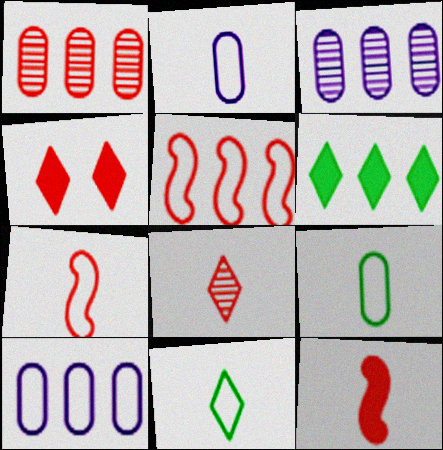[[1, 4, 7], 
[2, 7, 11], 
[3, 5, 6]]